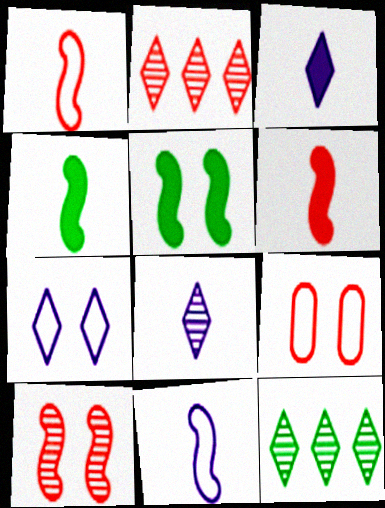[[2, 6, 9]]